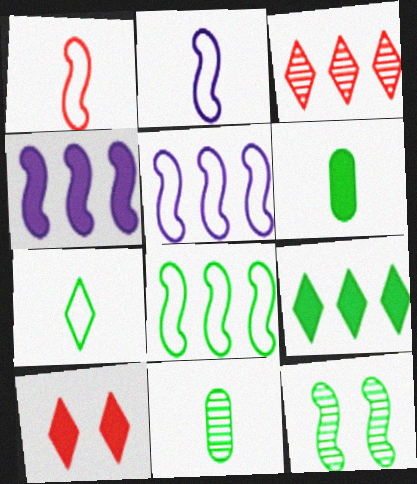[[1, 4, 12], 
[4, 6, 10], 
[5, 10, 11]]